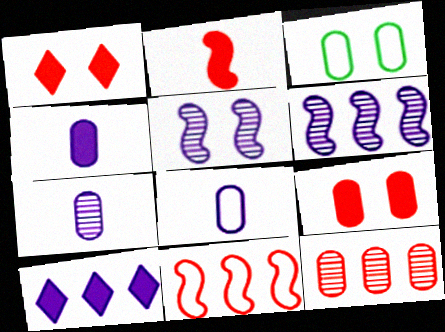[[1, 3, 5], 
[3, 4, 12], 
[4, 7, 8], 
[5, 8, 10]]